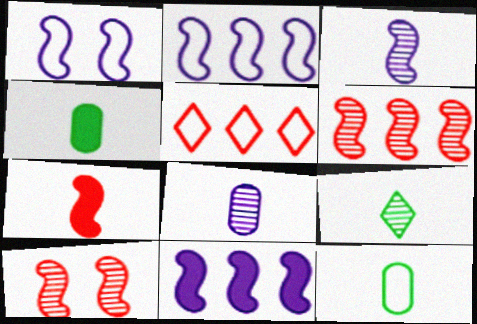[[1, 3, 11], 
[1, 5, 12]]